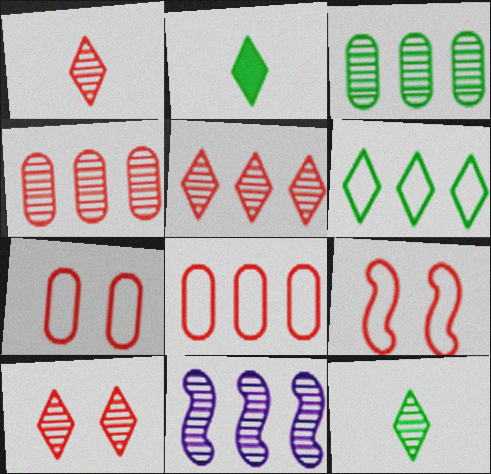[[1, 5, 10], 
[2, 7, 11], 
[3, 5, 11]]